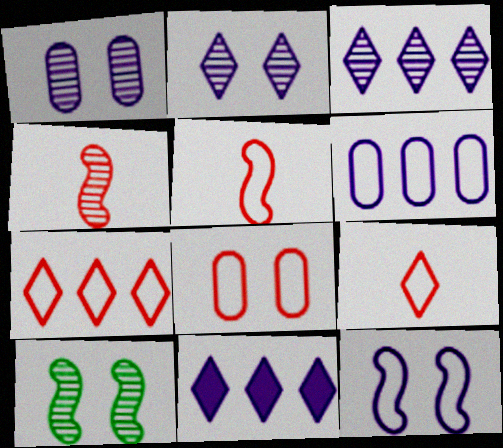[[5, 7, 8]]